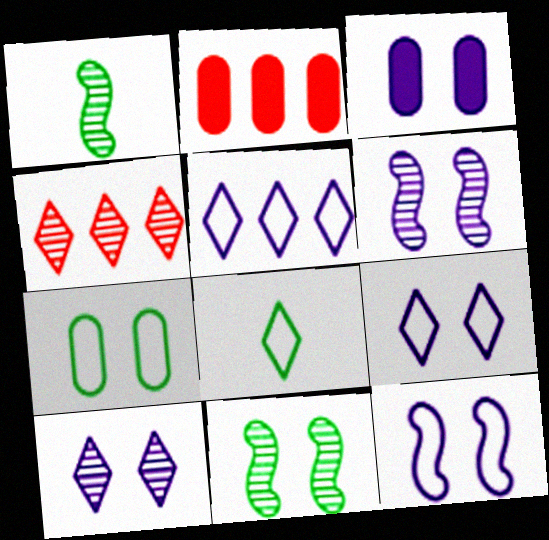[[1, 2, 9], 
[2, 6, 8], 
[3, 6, 9], 
[3, 10, 12]]